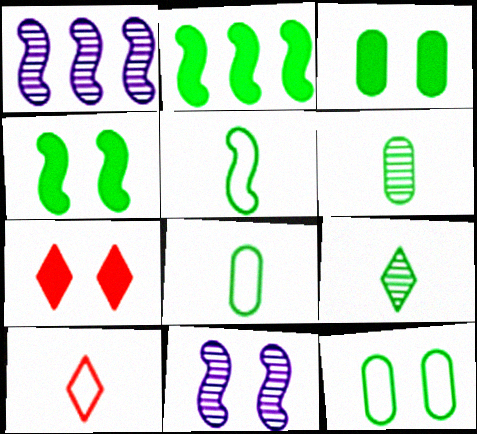[[1, 3, 10], 
[1, 7, 8], 
[2, 9, 12], 
[7, 11, 12]]